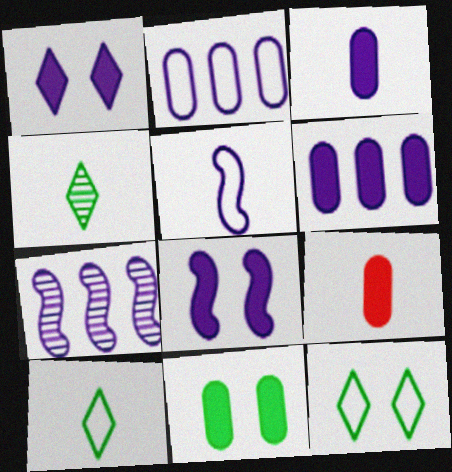[[4, 5, 9], 
[5, 7, 8], 
[6, 9, 11], 
[7, 9, 12]]